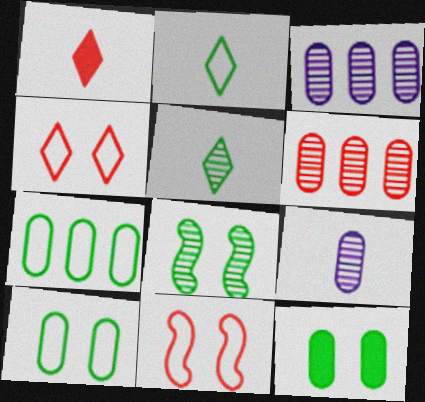[[1, 6, 11]]